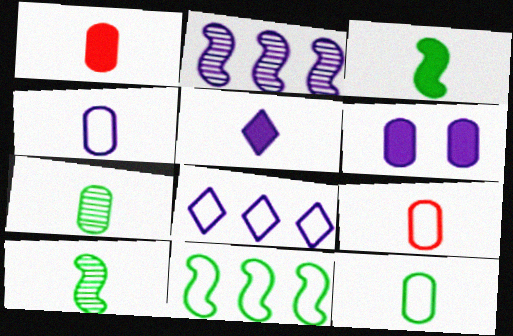[[1, 3, 5], 
[1, 4, 7], 
[4, 9, 12], 
[5, 9, 10]]